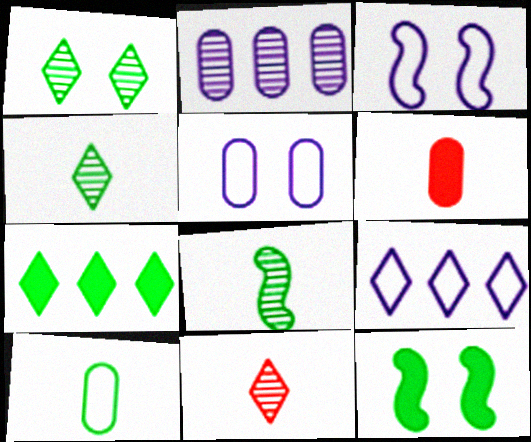[]